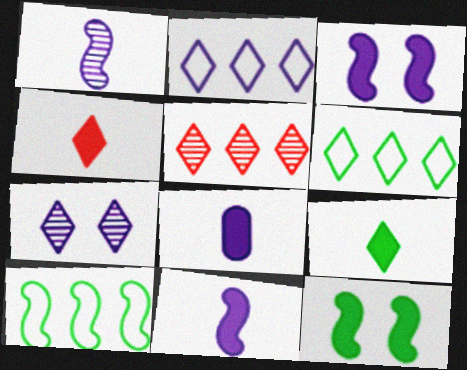[[4, 6, 7]]